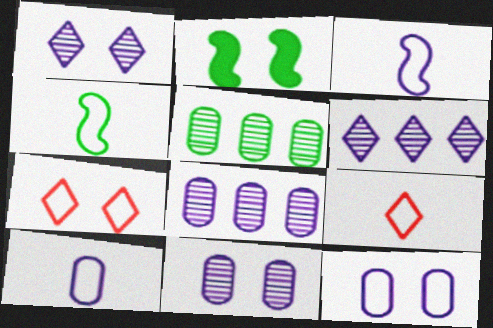[[2, 7, 11], 
[2, 8, 9], 
[4, 9, 10]]